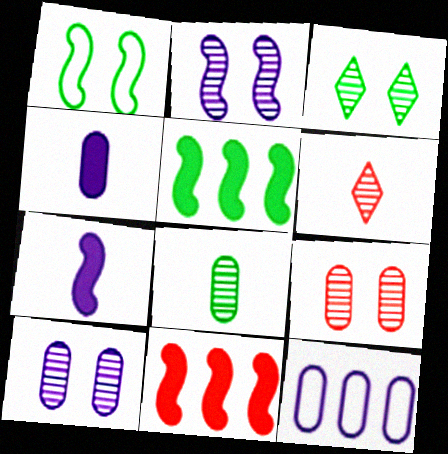[[2, 3, 9], 
[4, 10, 12]]